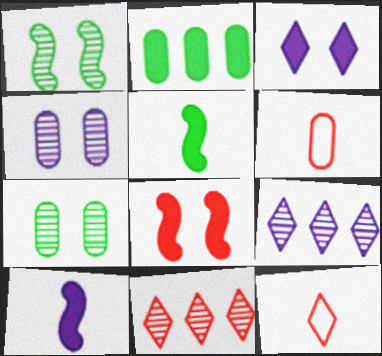[[2, 4, 6], 
[6, 8, 11]]